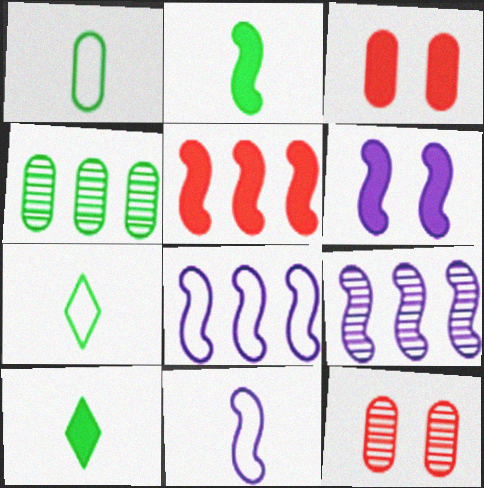[[2, 5, 6], 
[3, 7, 9], 
[6, 9, 11], 
[8, 10, 12]]